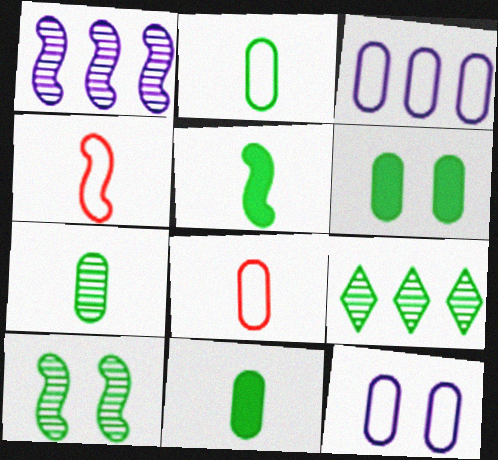[[2, 7, 11], 
[7, 9, 10]]